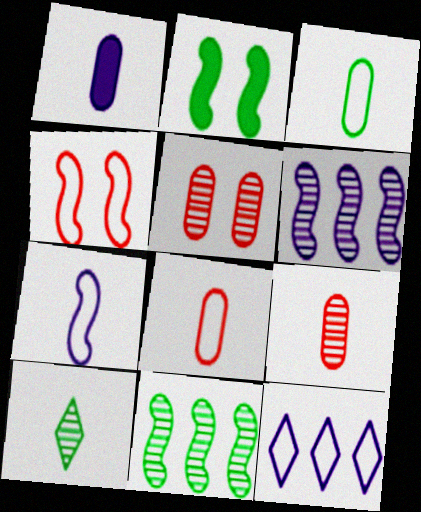[[1, 3, 9], 
[2, 9, 12], 
[3, 4, 12], 
[5, 6, 10]]